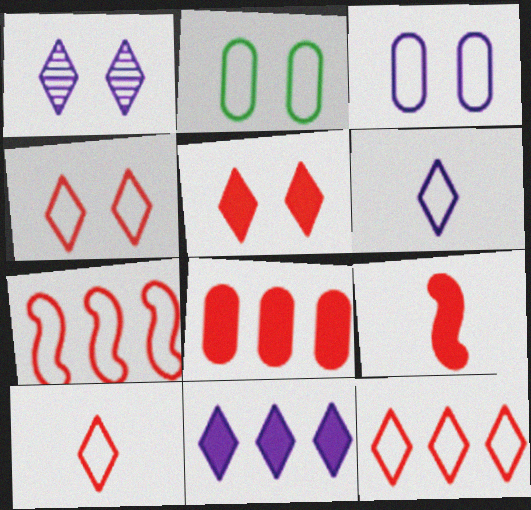[[1, 6, 11], 
[2, 6, 7], 
[4, 10, 12], 
[5, 8, 9]]